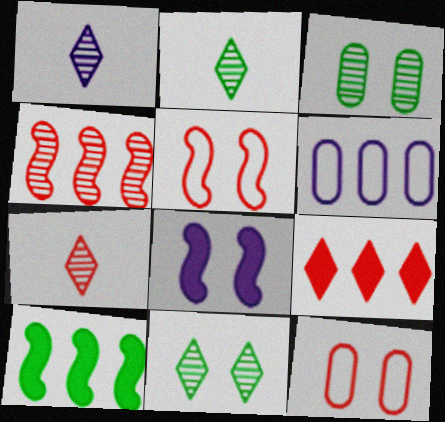[[1, 2, 7], 
[1, 3, 4], 
[1, 6, 8], 
[1, 10, 12], 
[8, 11, 12]]